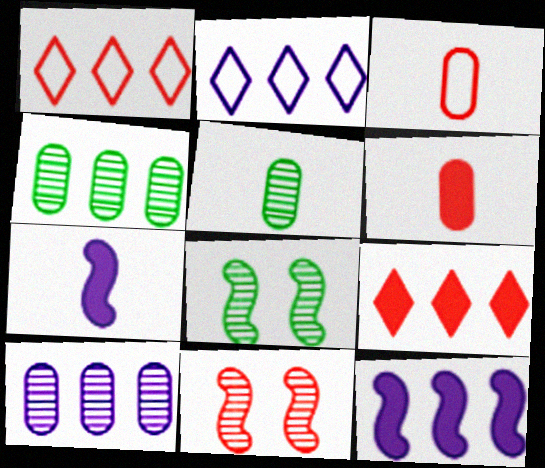[[1, 4, 12], 
[1, 6, 11], 
[2, 6, 8], 
[2, 10, 12], 
[3, 9, 11]]